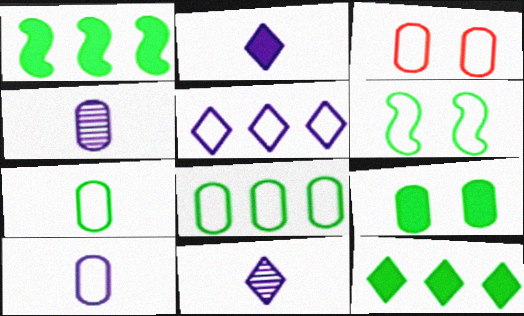[[1, 3, 11], 
[3, 8, 10]]